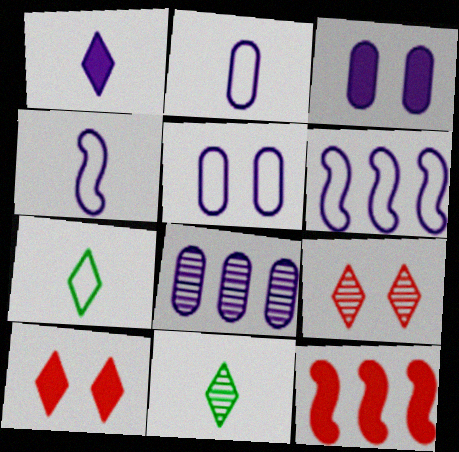[[2, 3, 8], 
[5, 11, 12]]